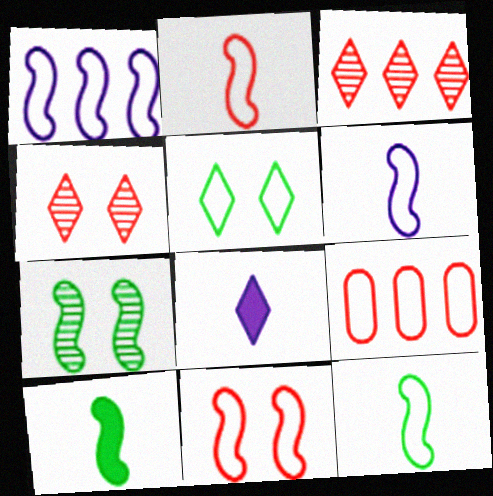[[1, 11, 12], 
[2, 6, 12], 
[3, 5, 8], 
[5, 6, 9], 
[7, 8, 9]]